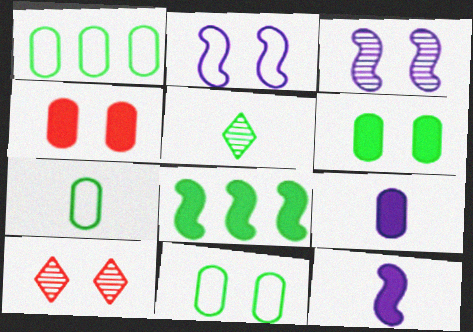[[1, 7, 11], 
[1, 10, 12], 
[2, 6, 10], 
[5, 8, 11]]